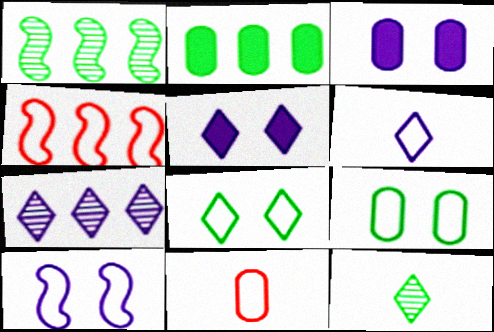[[1, 5, 11], 
[2, 4, 7], 
[3, 4, 12], 
[4, 6, 9], 
[5, 6, 7]]